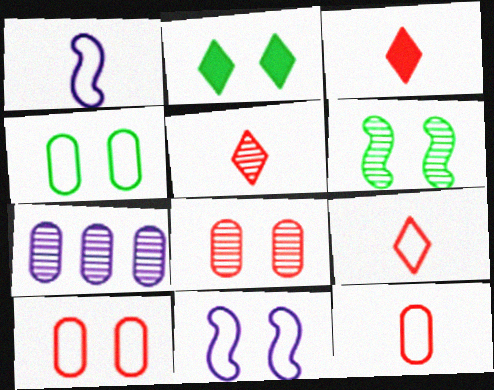[[2, 4, 6], 
[2, 8, 11], 
[3, 5, 9], 
[5, 6, 7]]